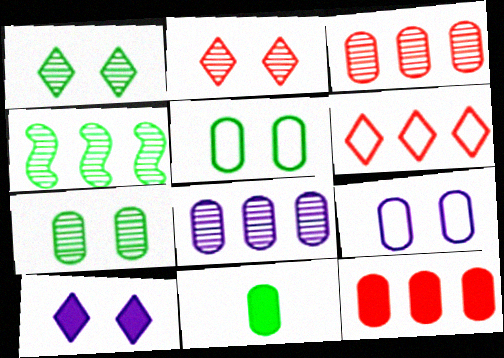[[3, 9, 11]]